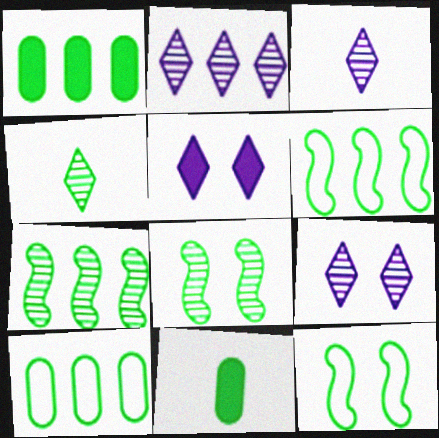[[1, 4, 12], 
[2, 3, 9]]